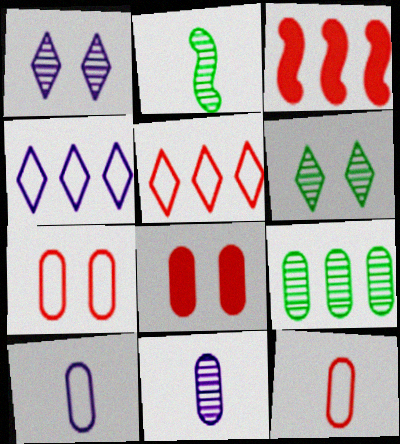[[2, 4, 8], 
[2, 6, 9], 
[3, 4, 9], 
[3, 6, 10], 
[8, 9, 10]]